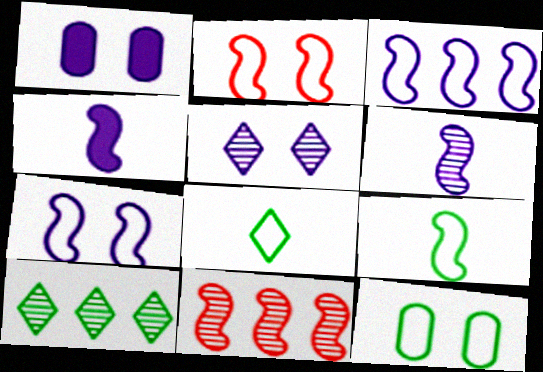[[1, 5, 7], 
[1, 8, 11], 
[2, 3, 9]]